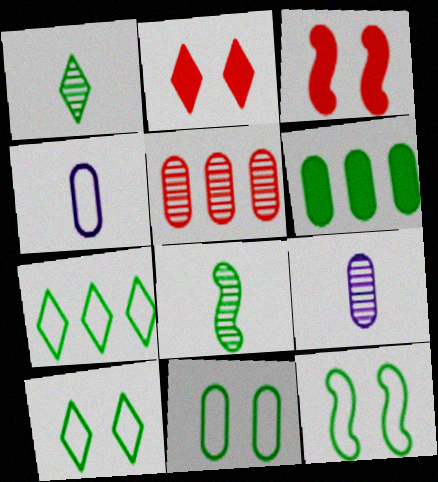[[1, 6, 12], 
[3, 7, 9], 
[6, 8, 10], 
[10, 11, 12]]